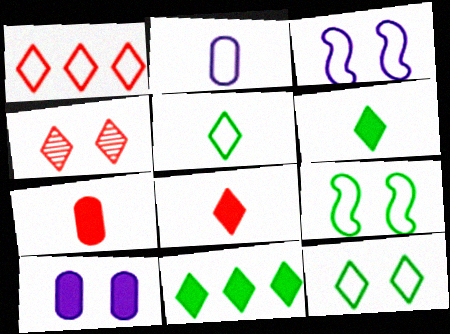[[1, 2, 9], 
[1, 4, 8], 
[4, 9, 10]]